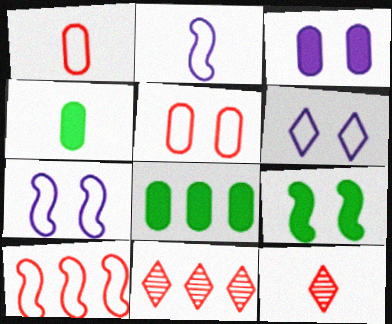[[2, 4, 12], 
[4, 7, 11], 
[7, 8, 12]]